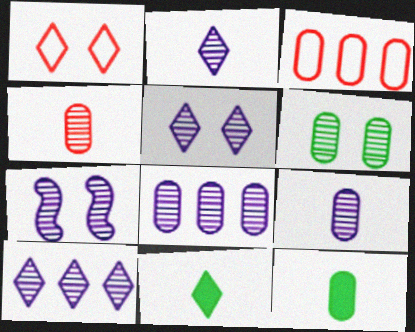[[1, 10, 11], 
[2, 5, 10], 
[2, 7, 8], 
[3, 7, 11], 
[4, 6, 8], 
[7, 9, 10]]